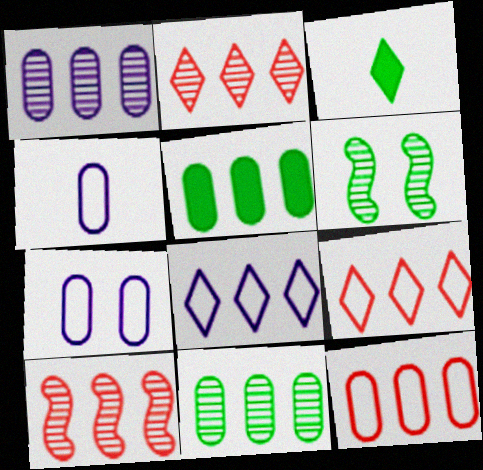[[1, 5, 12], 
[3, 7, 10], 
[5, 8, 10]]